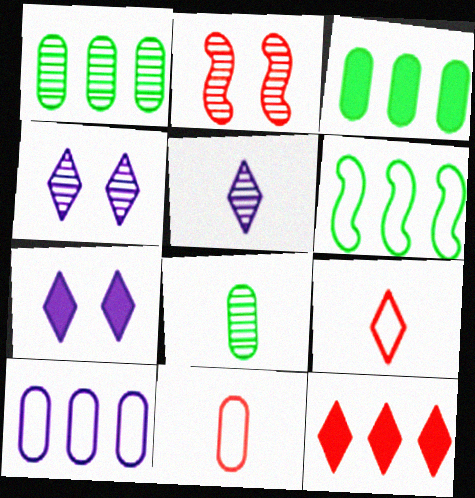[[1, 2, 5], 
[2, 11, 12]]